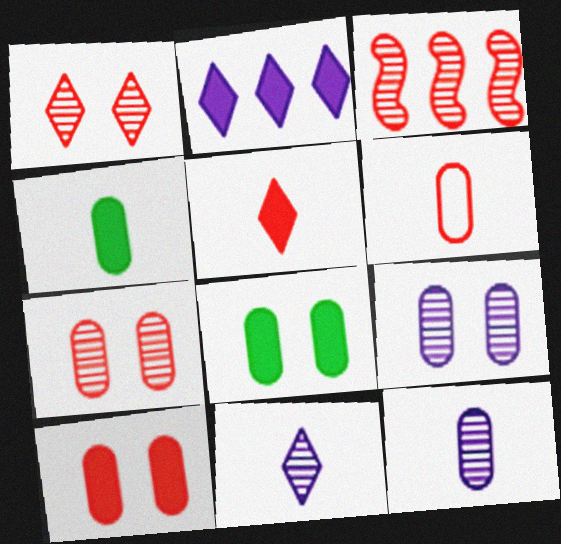[[4, 6, 12]]